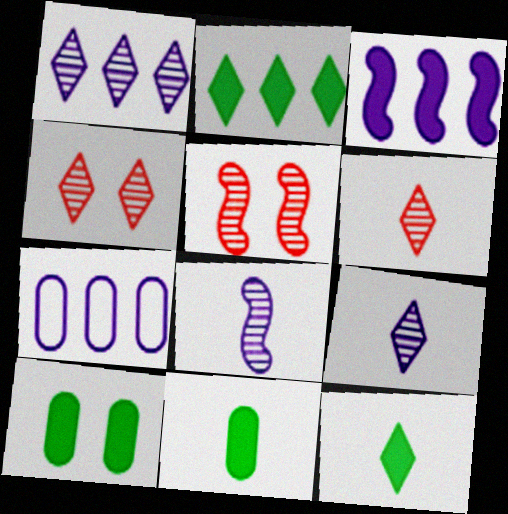[[1, 3, 7], 
[5, 7, 12]]